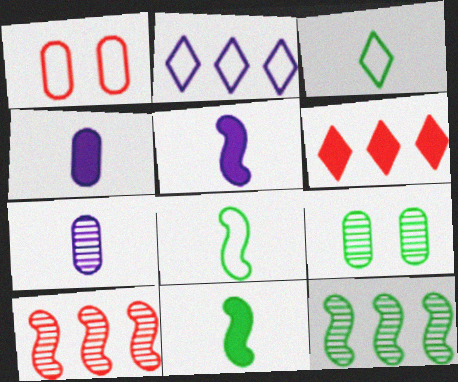[[1, 2, 8]]